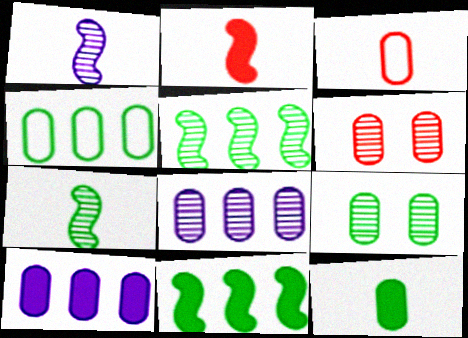[[3, 9, 10], 
[4, 9, 12]]